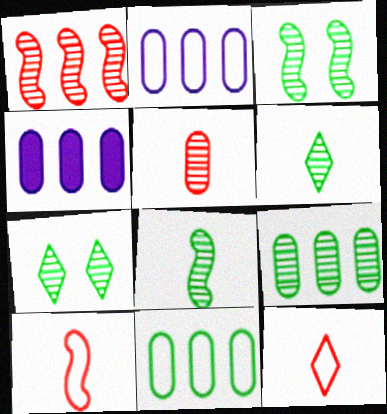[[3, 4, 12], 
[3, 6, 9], 
[4, 7, 10], 
[7, 8, 9]]